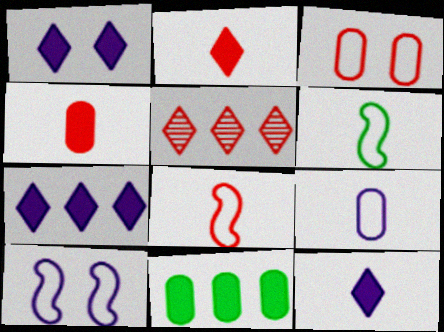[[1, 7, 12]]